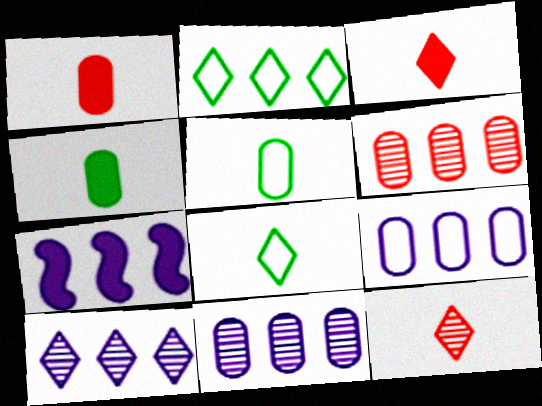[[2, 6, 7], 
[7, 9, 10]]